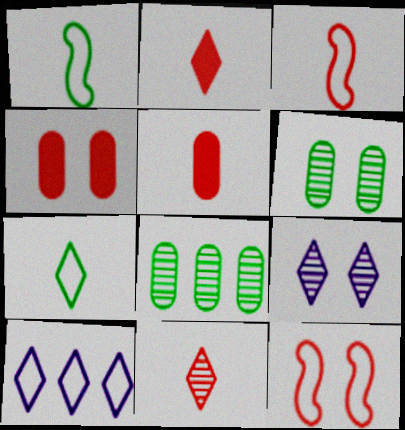[[3, 5, 11]]